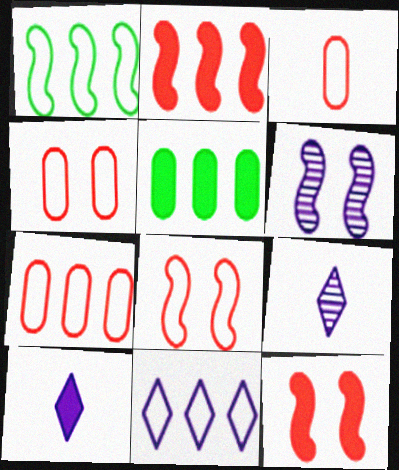[[1, 7, 11], 
[3, 4, 7], 
[5, 8, 9], 
[5, 10, 12]]